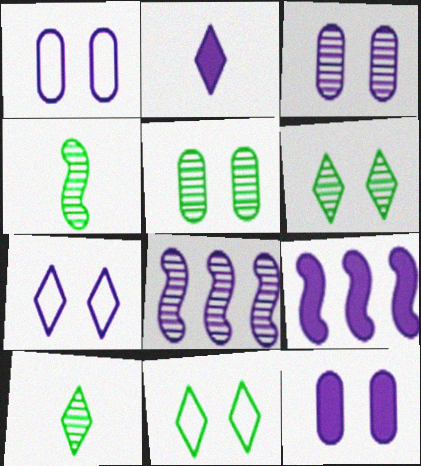[[1, 2, 8], 
[1, 3, 12], 
[2, 9, 12]]